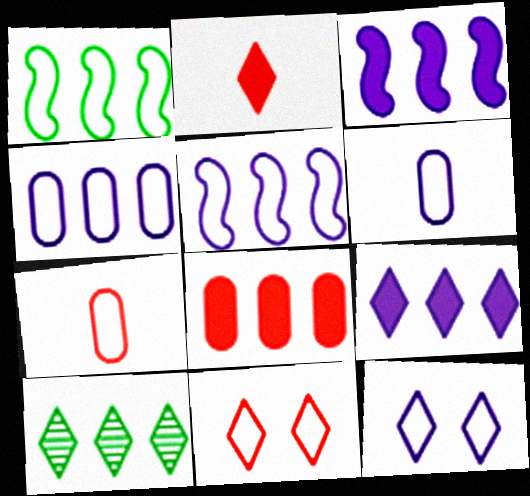[[1, 6, 11], 
[1, 7, 12], 
[2, 10, 12], 
[5, 6, 12], 
[5, 8, 10]]